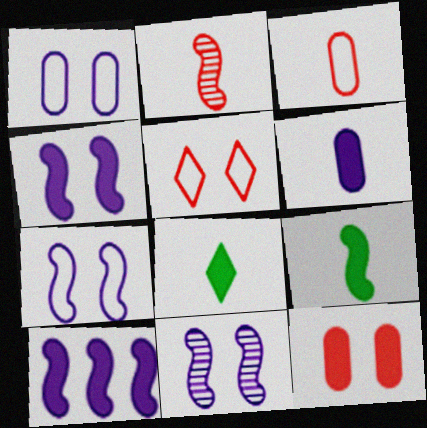[[4, 7, 11], 
[8, 10, 12]]